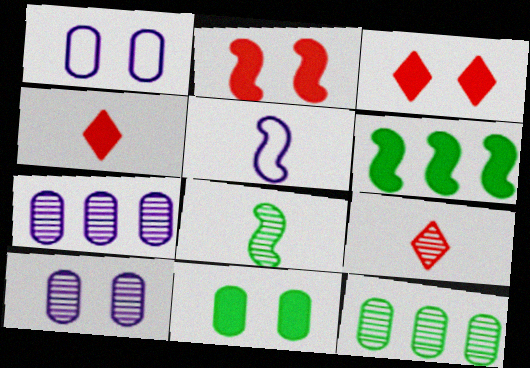[[1, 6, 9], 
[3, 5, 12]]